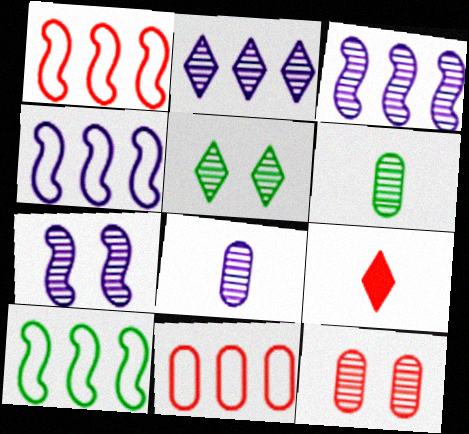[[1, 4, 10], 
[1, 9, 12], 
[2, 7, 8], 
[5, 7, 12]]